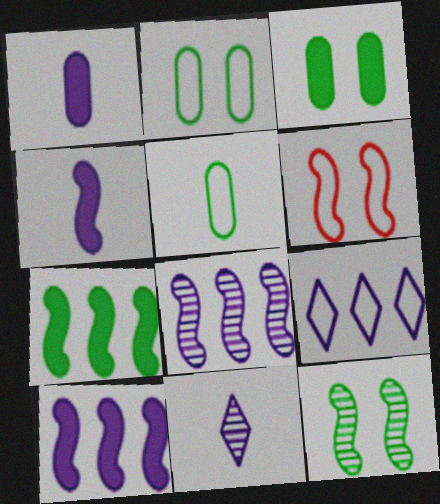[[5, 6, 9]]